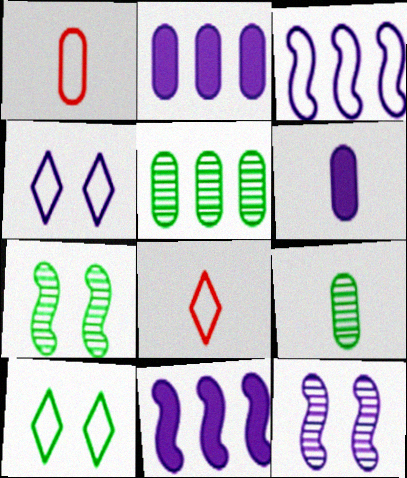[[1, 3, 10], 
[1, 6, 9], 
[2, 7, 8]]